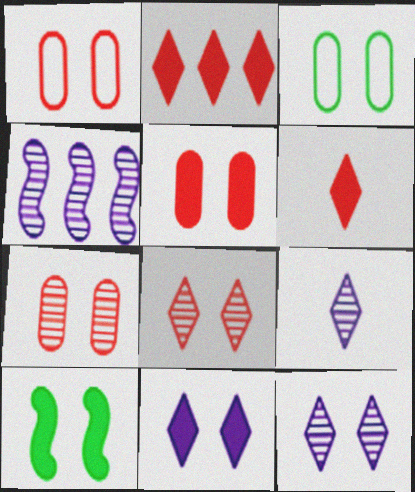[[1, 5, 7], 
[1, 10, 12], 
[3, 4, 6], 
[5, 10, 11]]